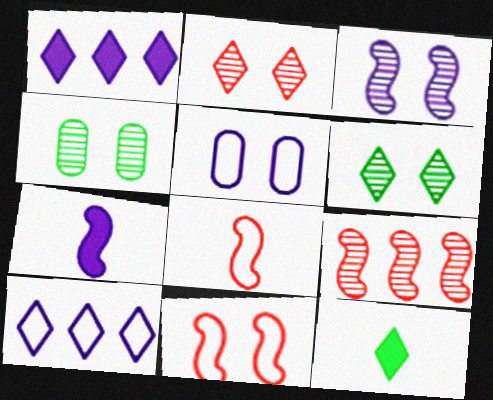[[1, 4, 8], 
[2, 3, 4], 
[2, 10, 12], 
[5, 9, 12]]